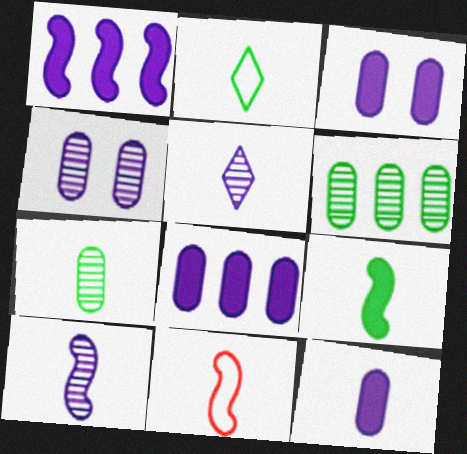[[2, 7, 9], 
[3, 8, 12], 
[9, 10, 11]]